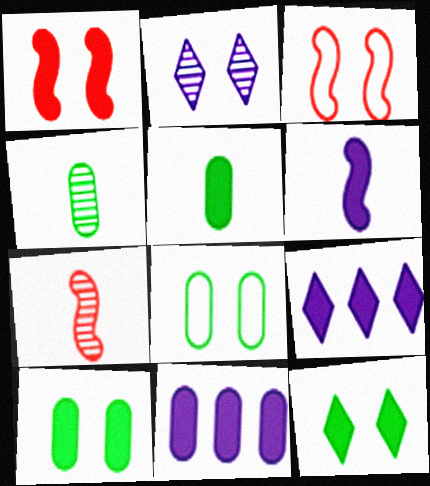[[1, 2, 8], 
[1, 5, 9], 
[2, 3, 10], 
[3, 4, 9], 
[7, 8, 9]]